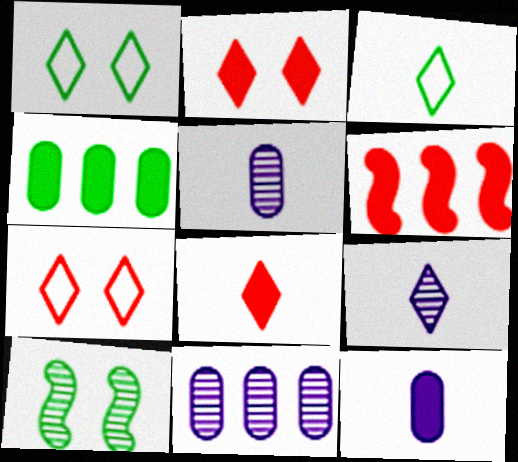[[1, 5, 6], 
[3, 4, 10], 
[3, 8, 9]]